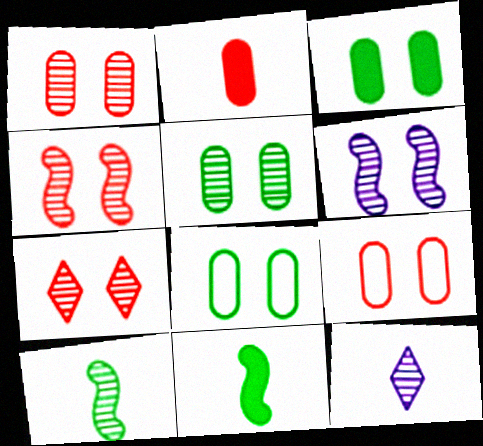[[1, 4, 7], 
[3, 5, 8], 
[5, 6, 7]]